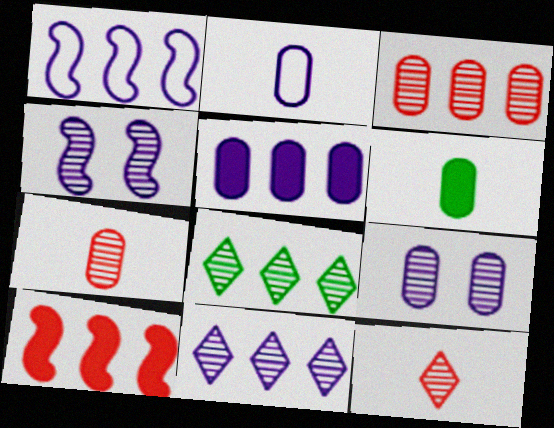[[1, 5, 11], 
[2, 5, 9], 
[2, 6, 7], 
[4, 7, 8]]